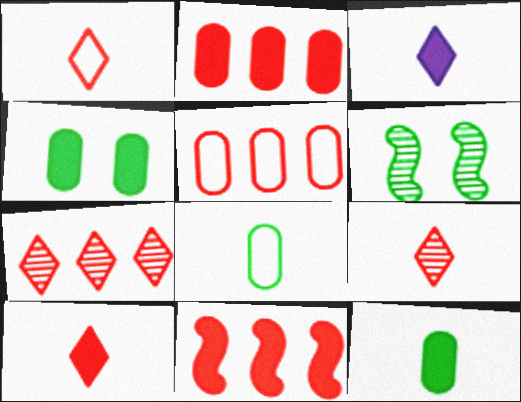[[1, 9, 10], 
[3, 4, 11], 
[3, 5, 6], 
[5, 7, 11]]